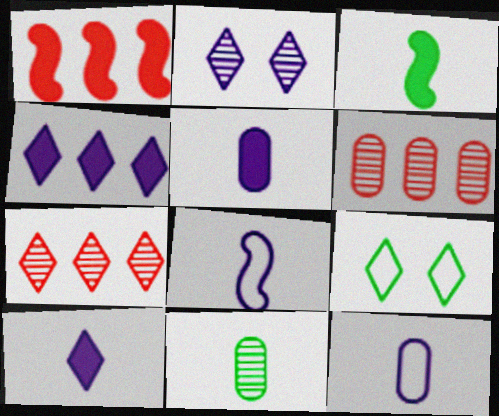[[7, 9, 10]]